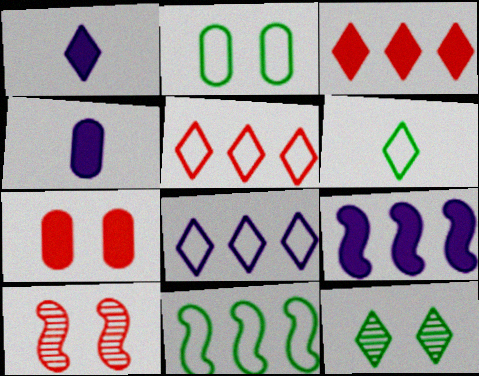[[1, 5, 12], 
[2, 6, 11]]